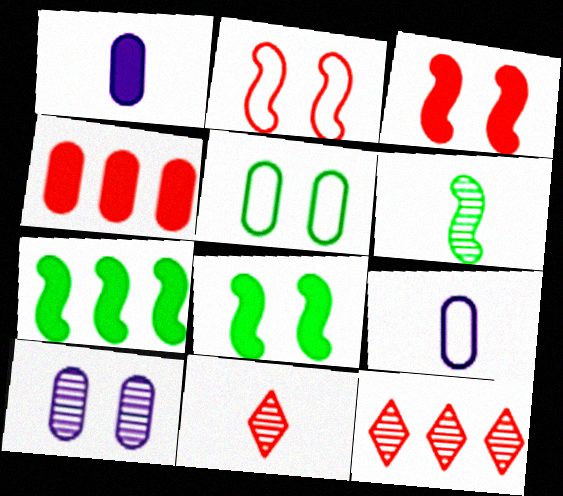[[2, 4, 11], 
[6, 10, 12], 
[8, 9, 12]]